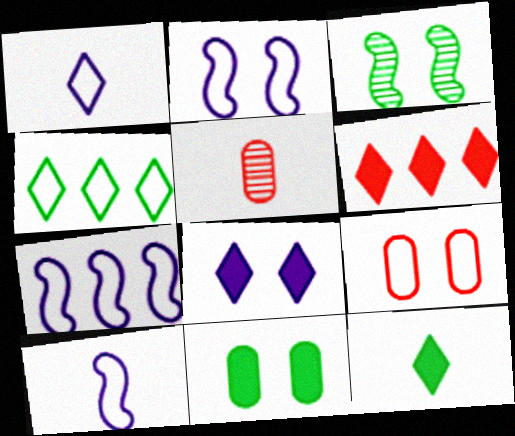[[2, 7, 10], 
[3, 8, 9], 
[4, 9, 10], 
[5, 10, 12], 
[6, 8, 12]]